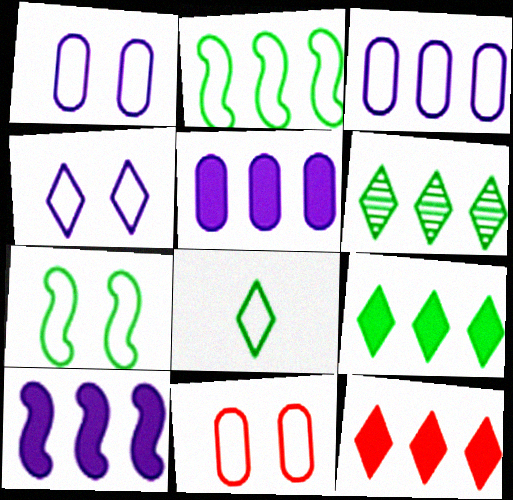[[4, 7, 11]]